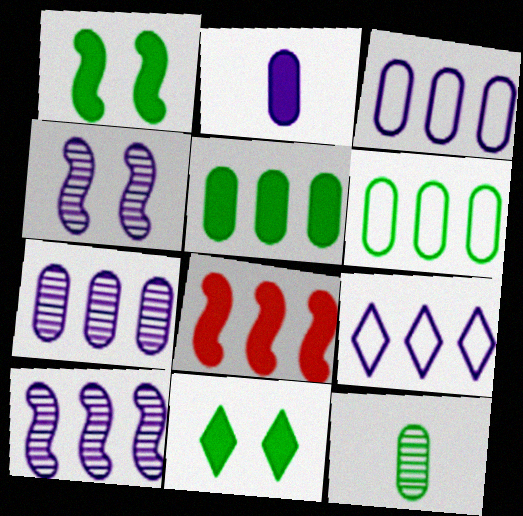[[2, 4, 9], 
[2, 8, 11]]